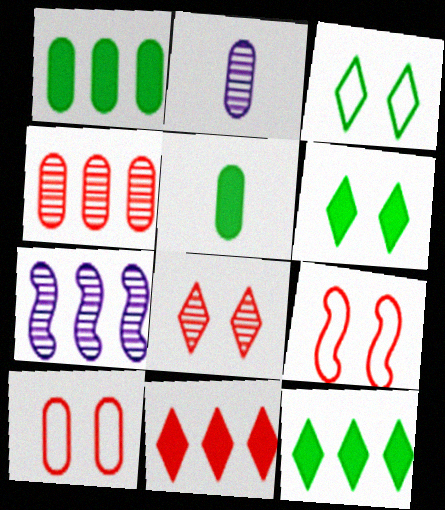[[1, 2, 10], 
[2, 9, 12]]